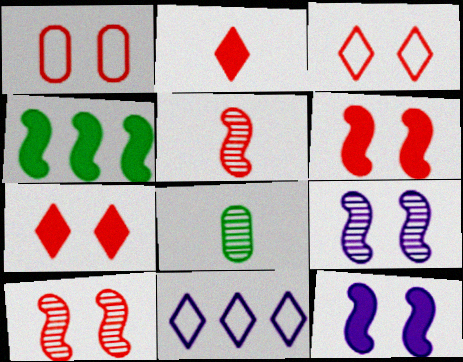[[1, 7, 10], 
[6, 8, 11]]